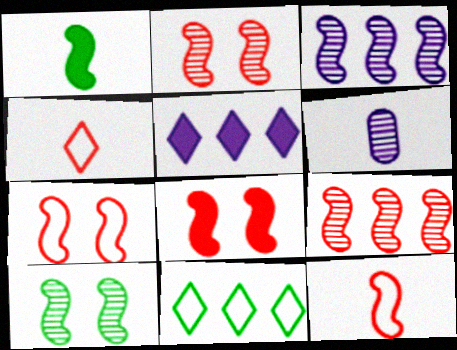[[1, 3, 7], 
[1, 4, 6], 
[2, 7, 8], 
[6, 8, 11], 
[8, 9, 12]]